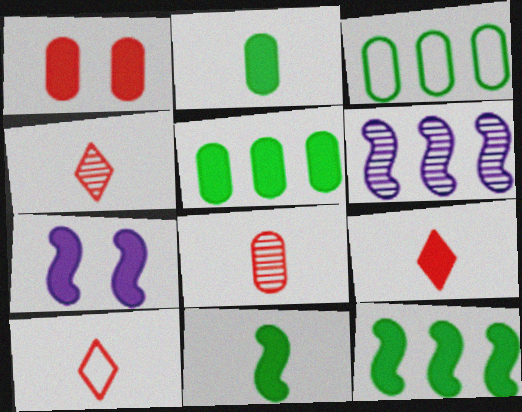[[3, 4, 7], 
[4, 9, 10], 
[5, 7, 9]]